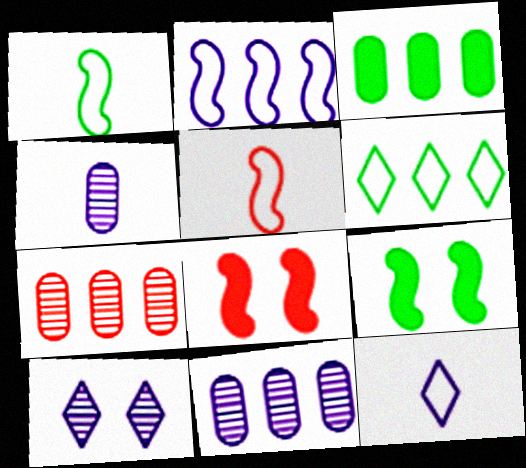[[3, 5, 10], 
[4, 6, 8], 
[7, 9, 12]]